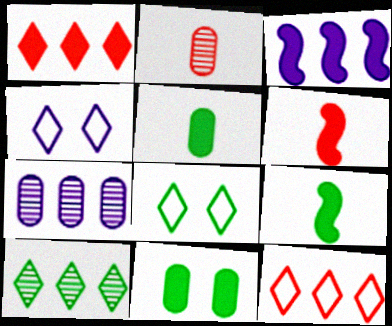[[2, 3, 8], 
[6, 7, 8]]